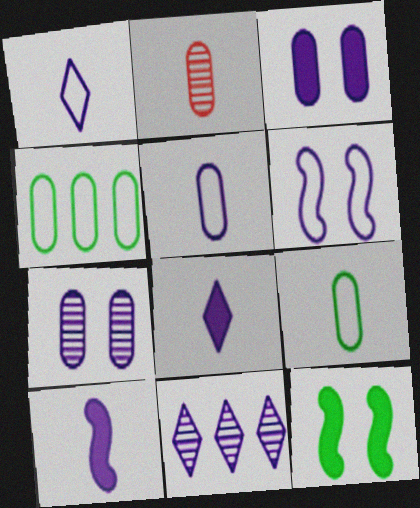[[2, 3, 4]]